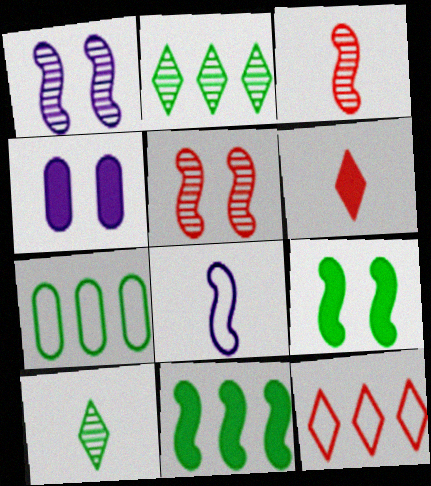[[1, 6, 7], 
[2, 7, 11], 
[4, 6, 11], 
[5, 8, 11], 
[7, 9, 10]]